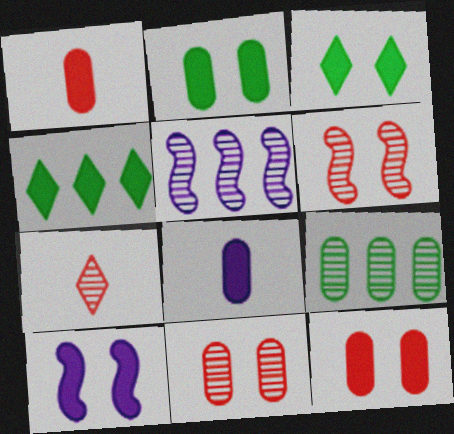[[1, 4, 10], 
[3, 10, 12]]